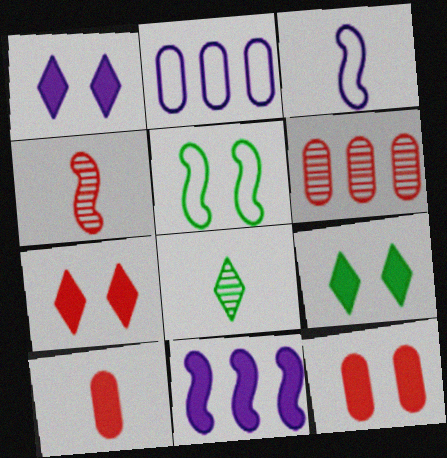[[1, 7, 9], 
[2, 4, 9], 
[3, 6, 9], 
[3, 8, 10], 
[4, 5, 11], 
[9, 10, 11]]